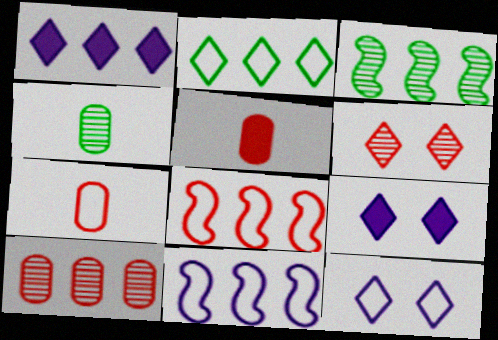[[3, 5, 12], 
[3, 7, 9], 
[4, 8, 9], 
[5, 6, 8]]